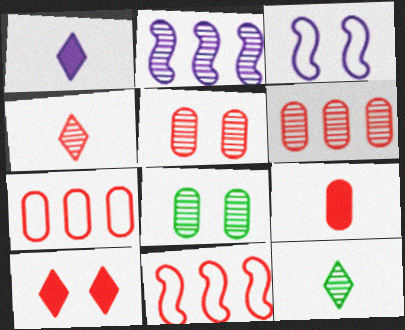[[1, 8, 11], 
[2, 4, 8], 
[2, 5, 12], 
[3, 8, 10], 
[5, 7, 9]]